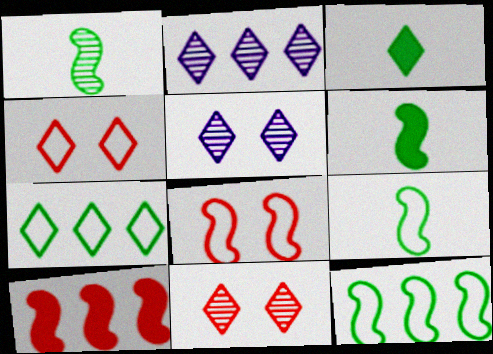[[1, 6, 9], 
[2, 3, 4]]